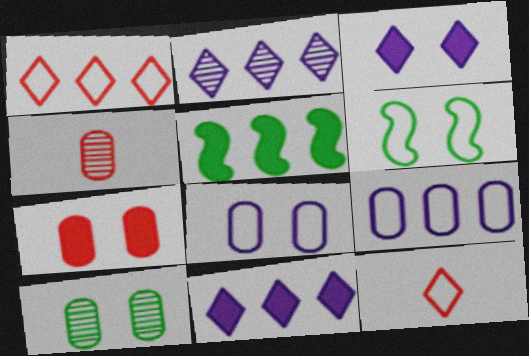[[4, 6, 11], 
[6, 9, 12], 
[7, 8, 10]]